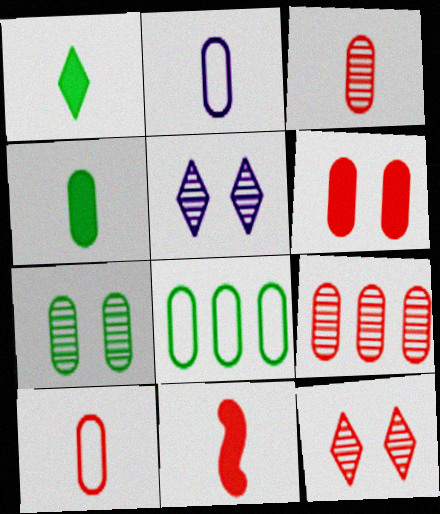[[2, 3, 4], 
[4, 7, 8], 
[5, 8, 11], 
[6, 9, 10]]